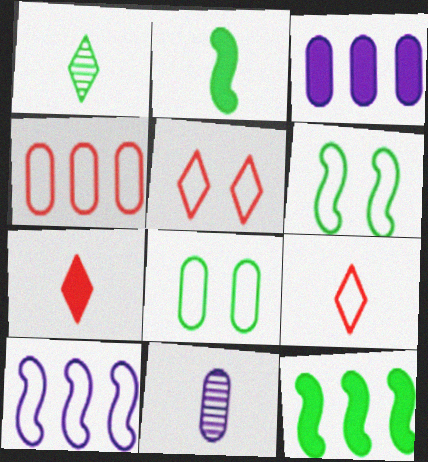[[1, 8, 12], 
[2, 9, 11], 
[5, 11, 12], 
[8, 9, 10]]